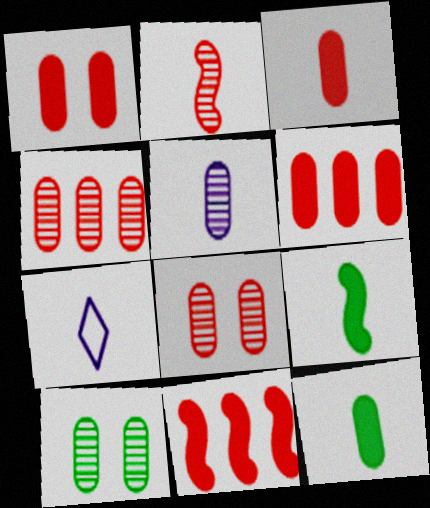[[1, 3, 6], 
[2, 7, 12], 
[4, 5, 10], 
[7, 10, 11]]